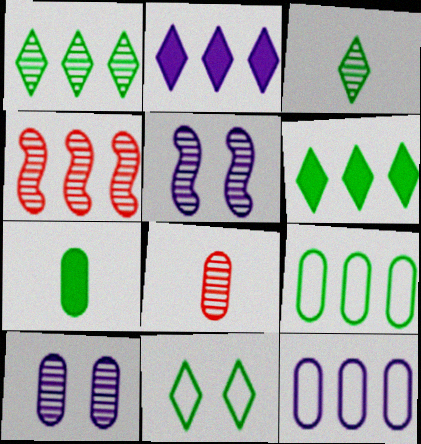[[1, 5, 8], 
[2, 4, 9], 
[3, 4, 10], 
[3, 6, 11], 
[4, 6, 12]]